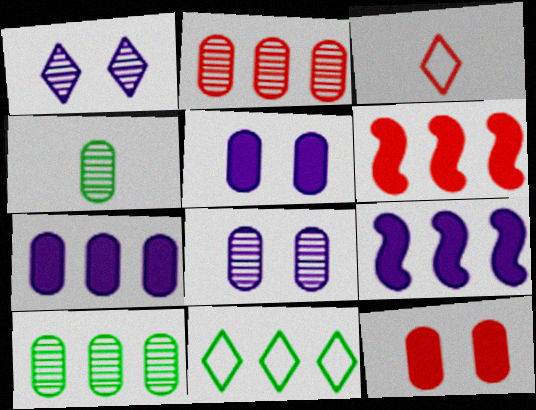[[2, 4, 8], 
[2, 9, 11]]